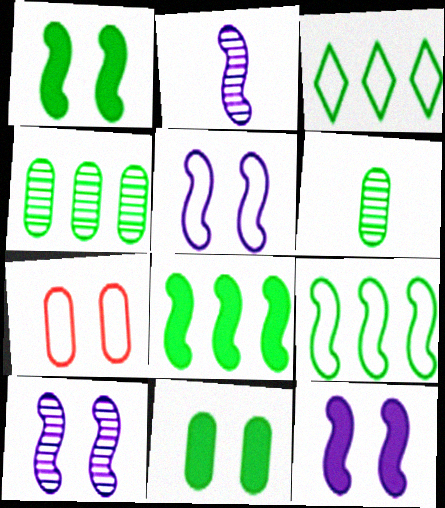[[1, 3, 6], 
[3, 4, 8], 
[5, 10, 12]]